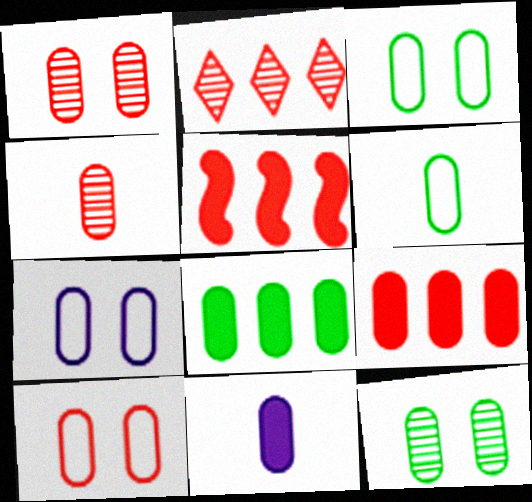[[3, 7, 10], 
[4, 6, 11], 
[4, 7, 8], 
[4, 9, 10], 
[6, 8, 12]]